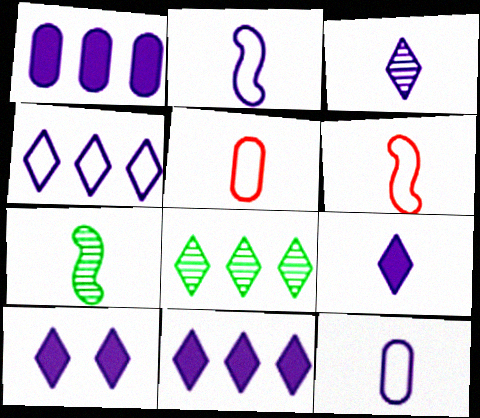[[3, 4, 10], 
[5, 7, 9], 
[9, 10, 11]]